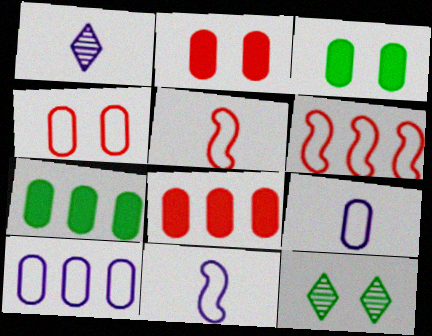[[1, 3, 6], 
[8, 11, 12]]